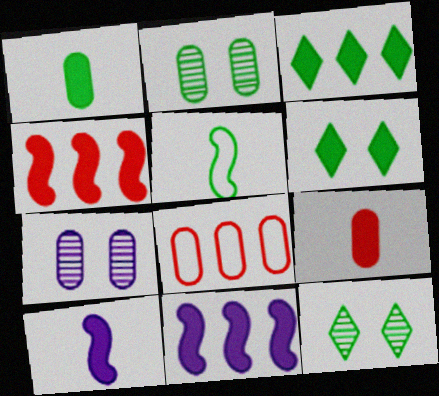[[1, 7, 8], 
[2, 3, 5], 
[6, 9, 11], 
[8, 10, 12]]